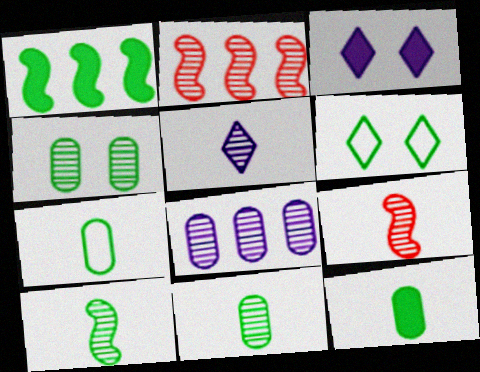[[1, 6, 11], 
[2, 3, 7], 
[2, 4, 5], 
[5, 9, 11], 
[7, 11, 12]]